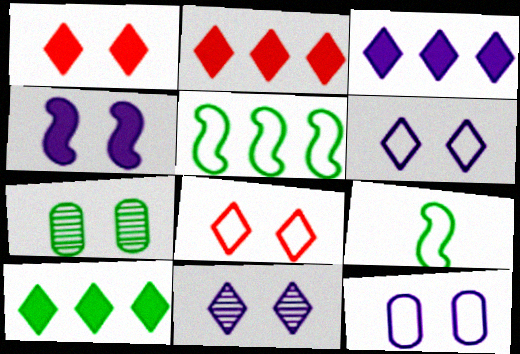[[2, 3, 10], 
[4, 7, 8], 
[4, 11, 12], 
[7, 9, 10]]